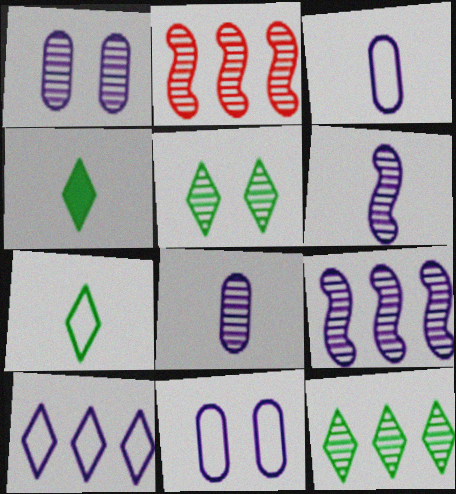[[2, 4, 11], 
[2, 5, 8]]